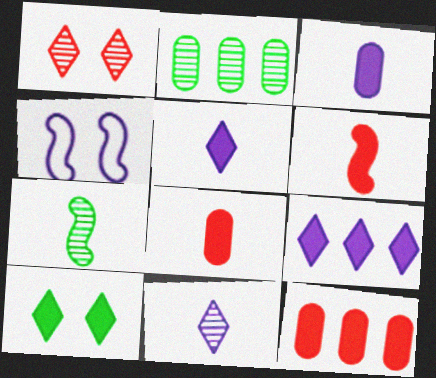[]